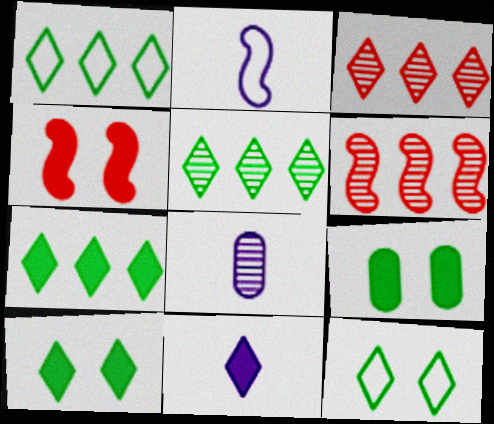[[1, 4, 8], 
[1, 5, 7], 
[2, 3, 9], 
[2, 8, 11], 
[3, 11, 12]]